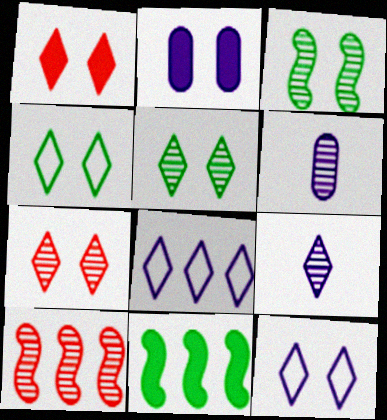[[1, 5, 12], 
[5, 6, 10]]